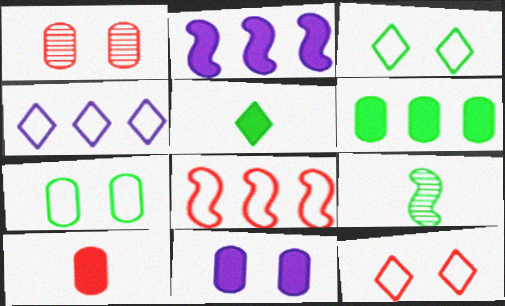[[1, 7, 11], 
[3, 6, 9], 
[6, 10, 11]]